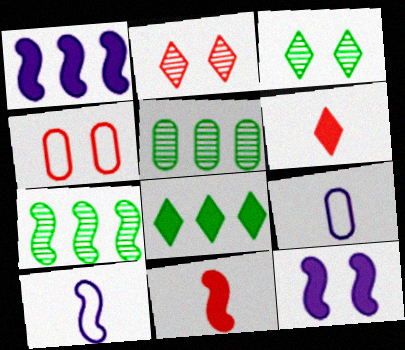[[3, 4, 12]]